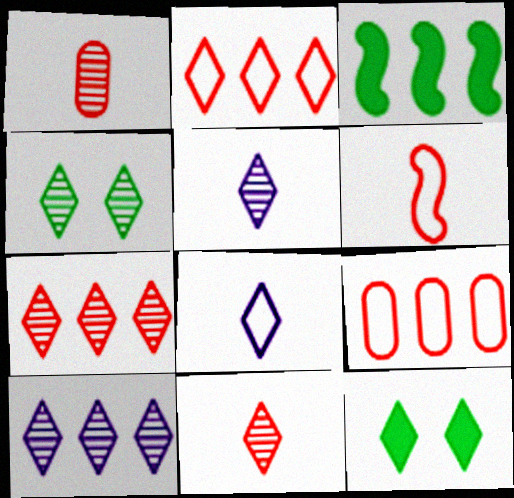[[2, 5, 12], 
[3, 9, 10], 
[4, 5, 7], 
[4, 10, 11], 
[7, 8, 12]]